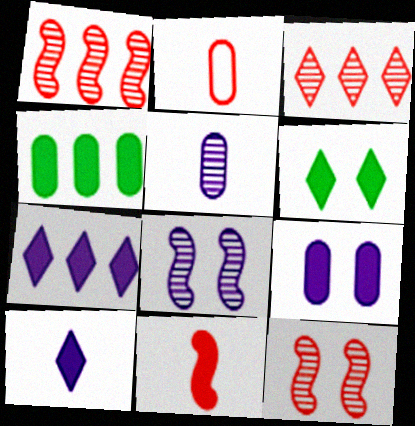[]